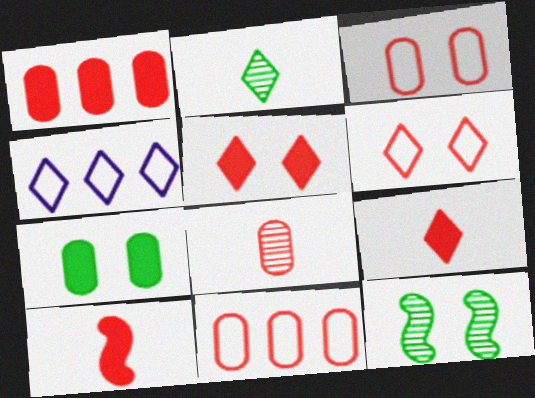[[1, 3, 8], 
[1, 5, 10], 
[2, 4, 5]]